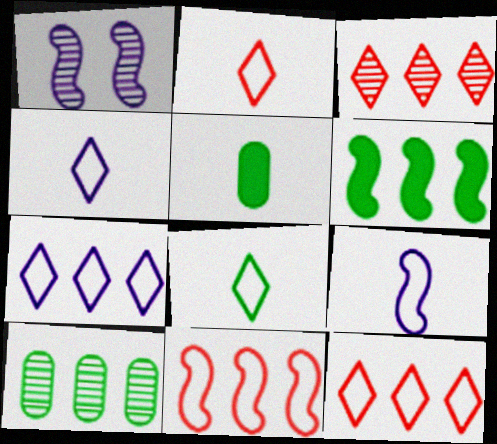[[1, 5, 12], 
[2, 4, 8]]